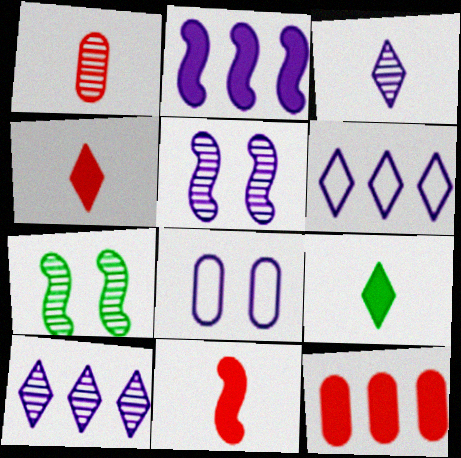[[1, 7, 10], 
[2, 3, 8]]